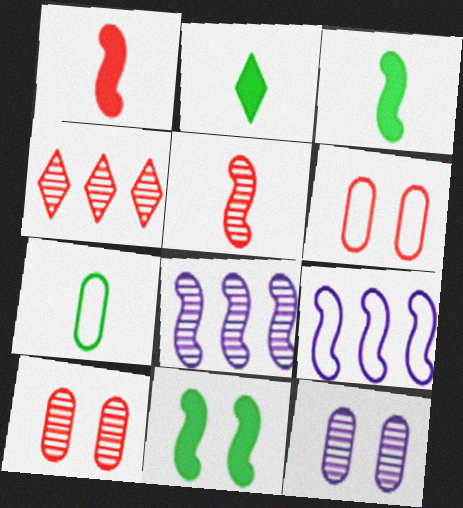[[1, 4, 6], 
[2, 6, 8], 
[2, 9, 10], 
[4, 5, 10], 
[5, 9, 11]]